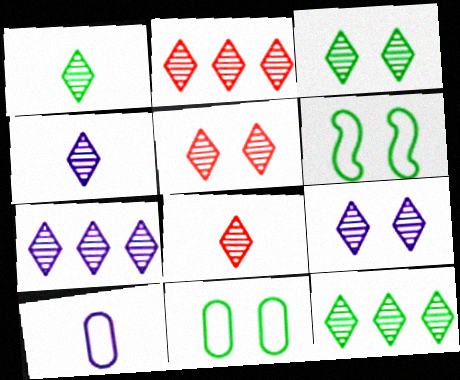[[1, 2, 9], 
[1, 3, 12], 
[1, 4, 8], 
[1, 5, 7], 
[2, 3, 4], 
[2, 5, 8], 
[2, 7, 12], 
[3, 5, 9], 
[3, 7, 8], 
[4, 5, 12], 
[4, 7, 9], 
[8, 9, 12]]